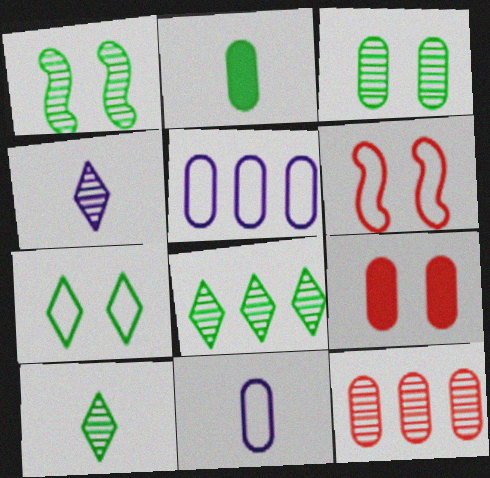[[1, 4, 12]]